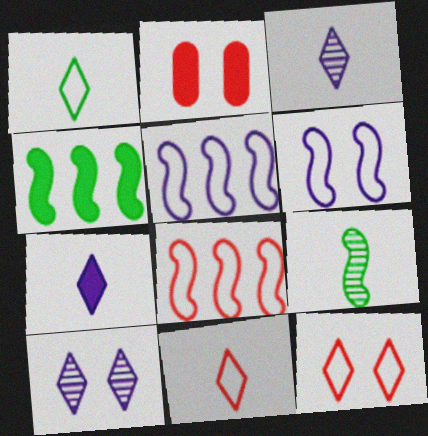[[2, 4, 7]]